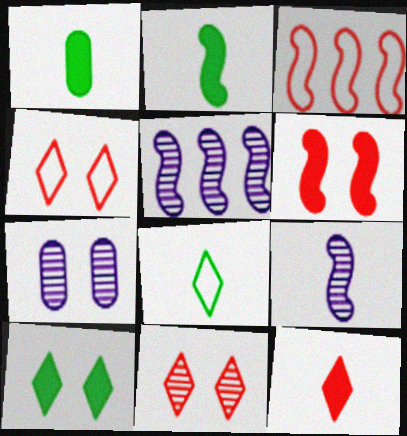[[1, 4, 5]]